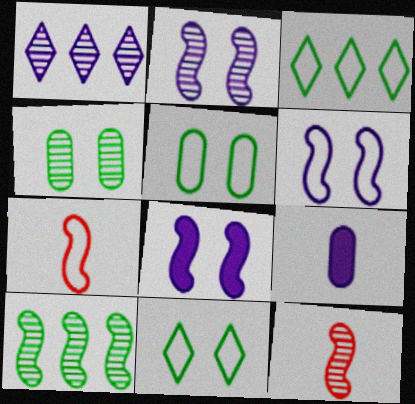[[1, 4, 12], 
[1, 6, 9], 
[2, 6, 8], 
[2, 10, 12], 
[7, 8, 10]]